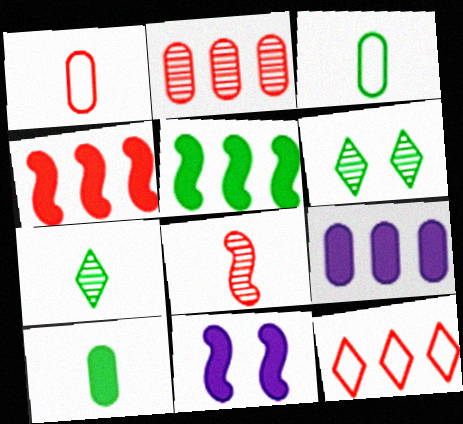[[2, 4, 12], 
[3, 5, 6]]